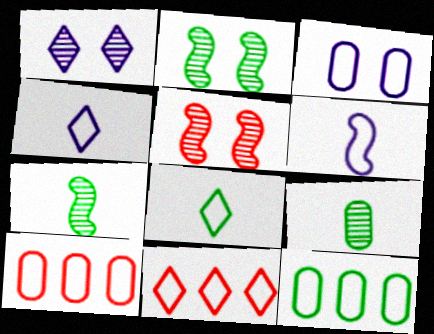[]